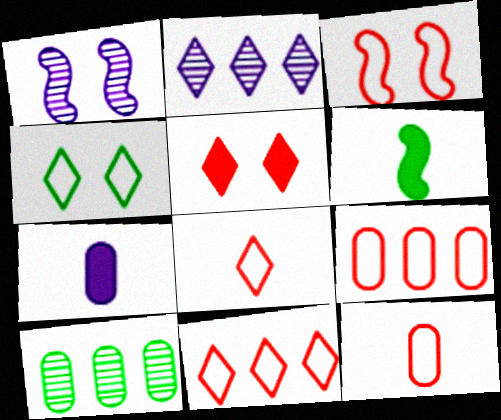[[3, 8, 9], 
[3, 11, 12], 
[4, 6, 10]]